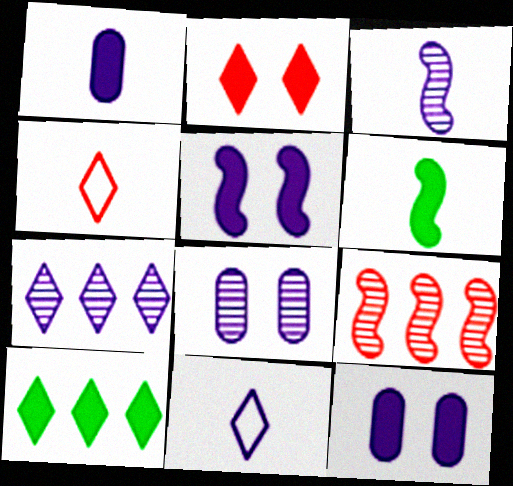[[1, 3, 11], 
[3, 7, 8]]